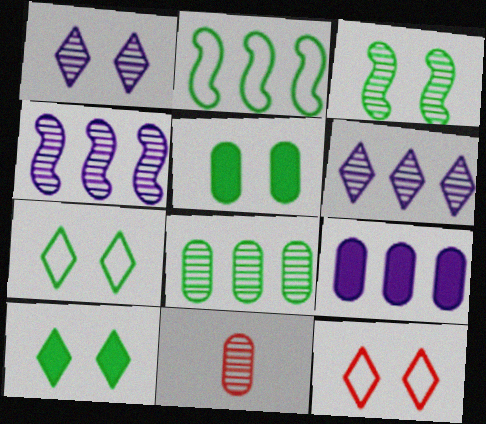[[1, 10, 12], 
[3, 5, 7], 
[3, 6, 11]]